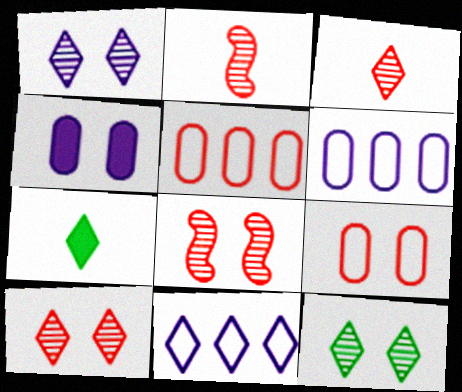[[1, 10, 12], 
[6, 7, 8], 
[7, 10, 11]]